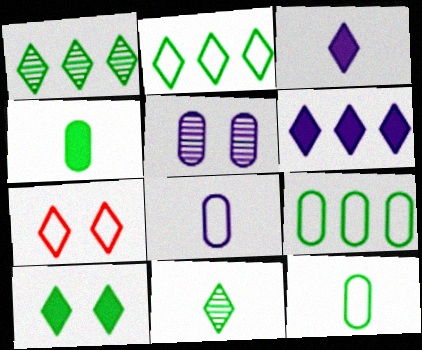[[1, 3, 7], 
[2, 10, 11], 
[6, 7, 11]]